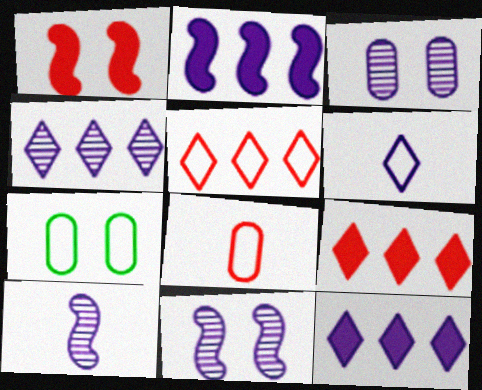[[2, 3, 6], 
[3, 4, 10], 
[7, 9, 10]]